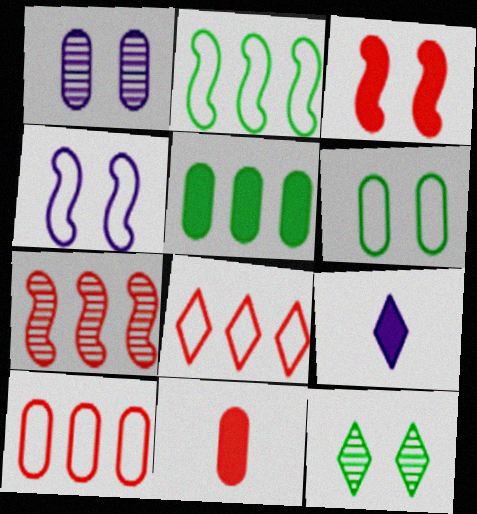[[3, 5, 9], 
[6, 7, 9], 
[8, 9, 12]]